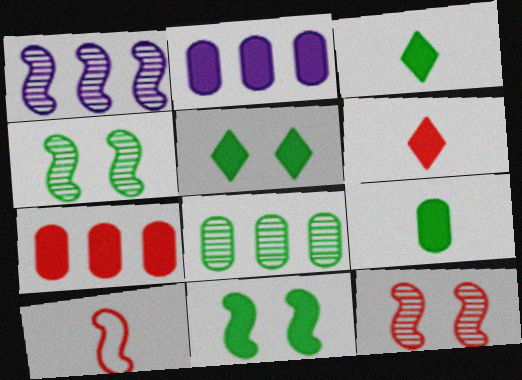[[1, 10, 11], 
[2, 6, 11]]